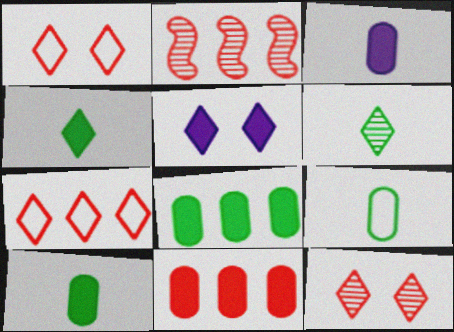[[2, 5, 9], 
[2, 7, 11], 
[5, 6, 7]]